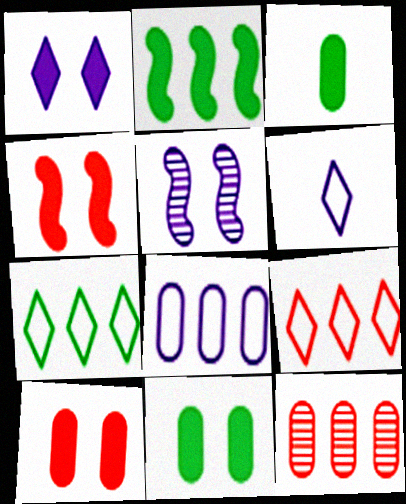[[1, 4, 11], 
[3, 5, 9]]